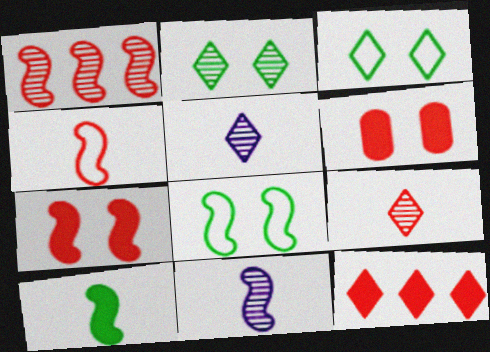[[1, 4, 7], 
[3, 5, 12], 
[4, 10, 11]]